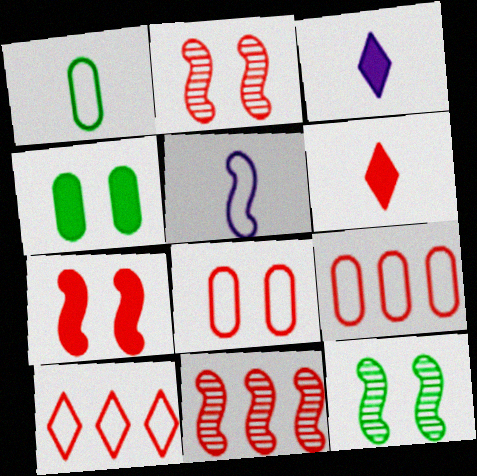[[2, 6, 9], 
[3, 9, 12], 
[6, 8, 11]]